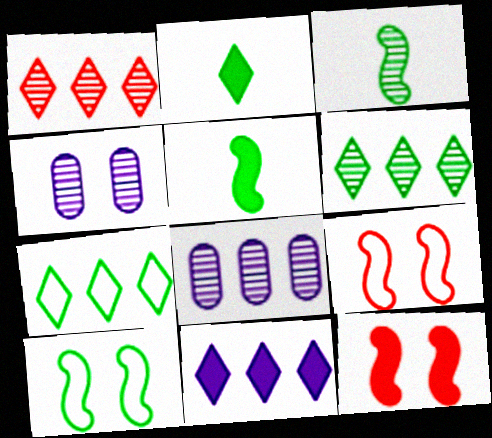[[1, 3, 4], 
[1, 7, 11], 
[2, 8, 9]]